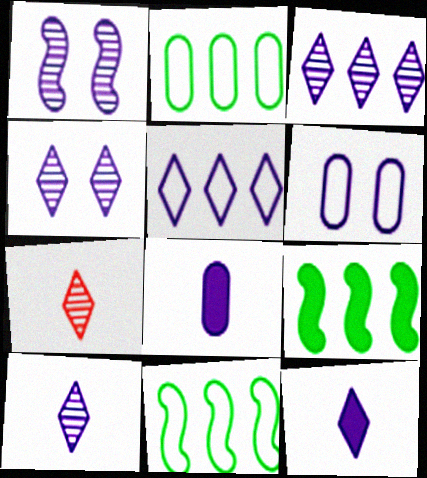[[1, 5, 8], 
[3, 4, 10], 
[4, 5, 12], 
[6, 7, 9]]